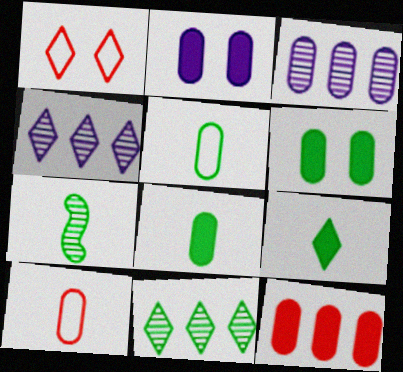[[1, 4, 9], 
[2, 8, 12], 
[3, 6, 10], 
[5, 7, 9]]